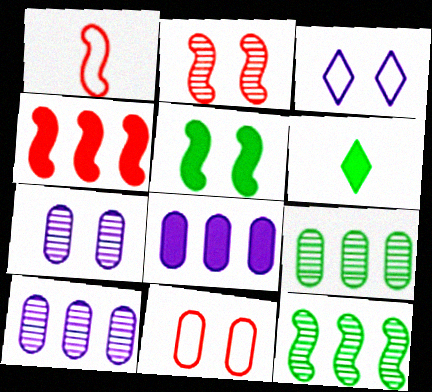[[1, 2, 4]]